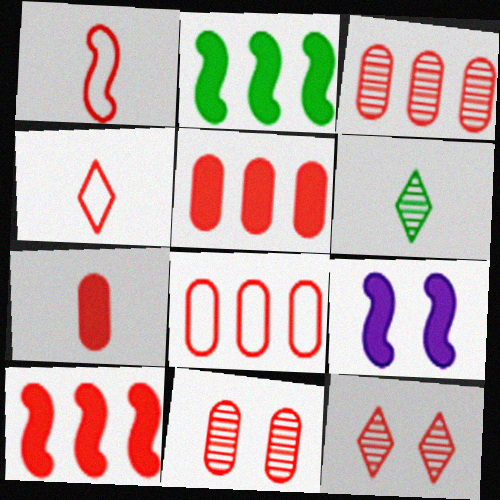[[1, 5, 12], 
[3, 5, 8], 
[4, 10, 11], 
[6, 8, 9], 
[7, 8, 11]]